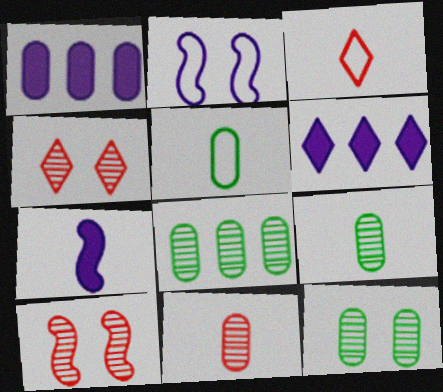[[3, 7, 9], 
[5, 6, 10], 
[8, 9, 12]]